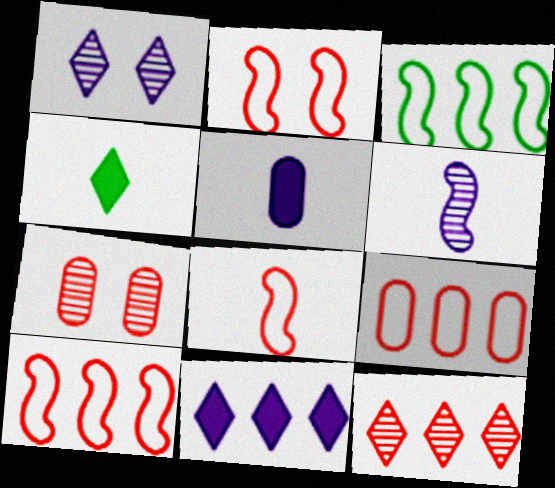[[2, 8, 10]]